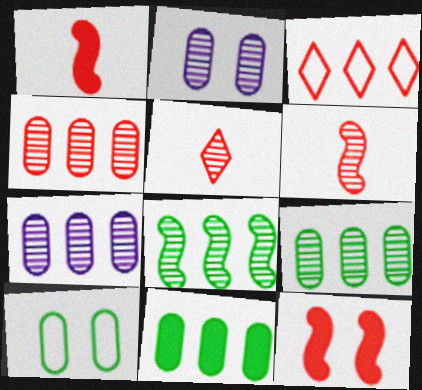[[2, 5, 8], 
[4, 7, 9]]